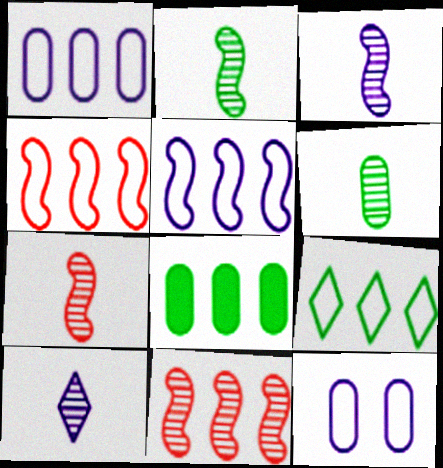[[1, 4, 9], 
[2, 3, 7], 
[6, 7, 10]]